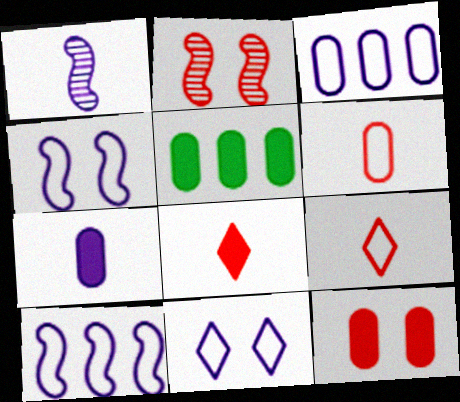[[5, 7, 12]]